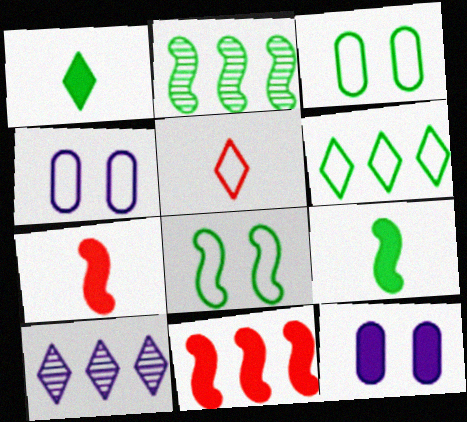[[1, 2, 3], 
[1, 11, 12], 
[2, 5, 12], 
[2, 8, 9], 
[3, 7, 10]]